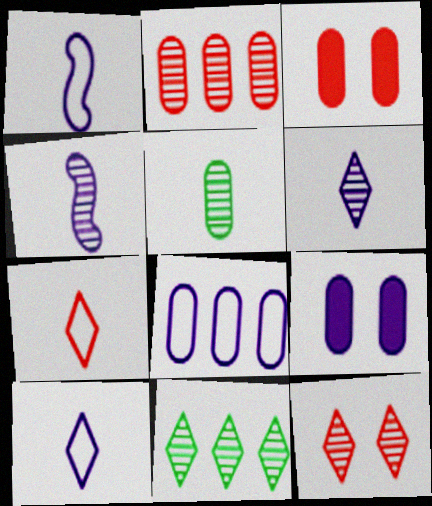[[1, 3, 11], 
[3, 5, 8], 
[6, 11, 12]]